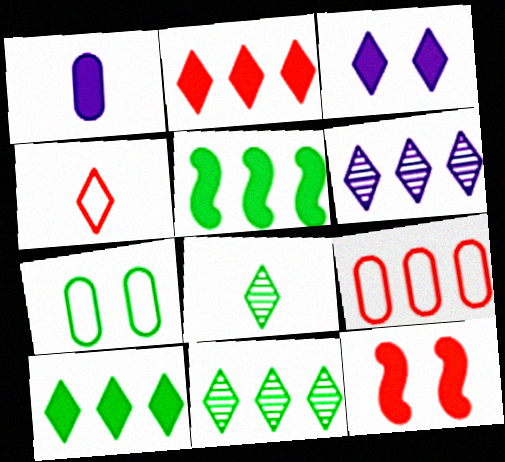[[1, 10, 12], 
[3, 4, 11], 
[5, 6, 9], 
[5, 7, 8]]